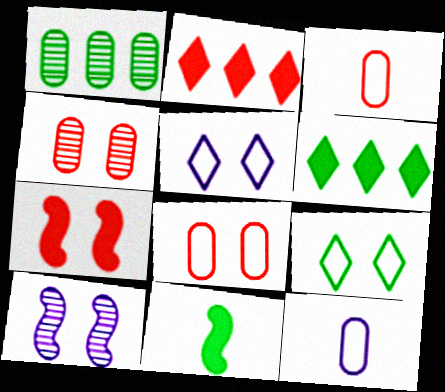[[1, 9, 11], 
[3, 6, 10]]